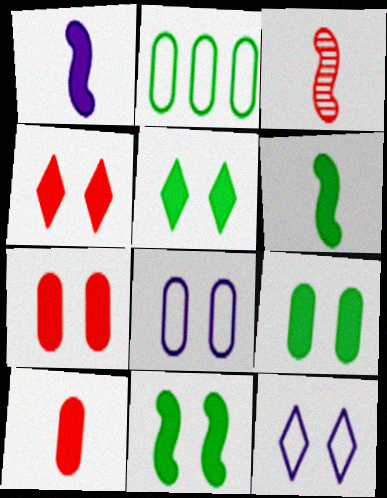[[5, 9, 11]]